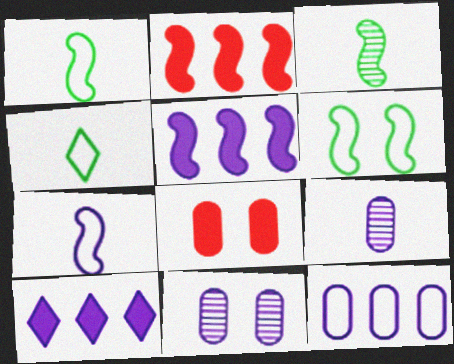[[2, 4, 11], 
[7, 10, 11]]